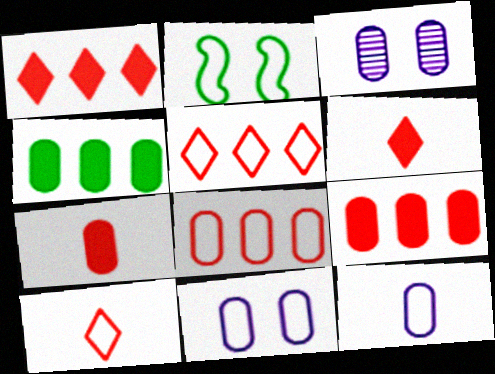[[2, 5, 12]]